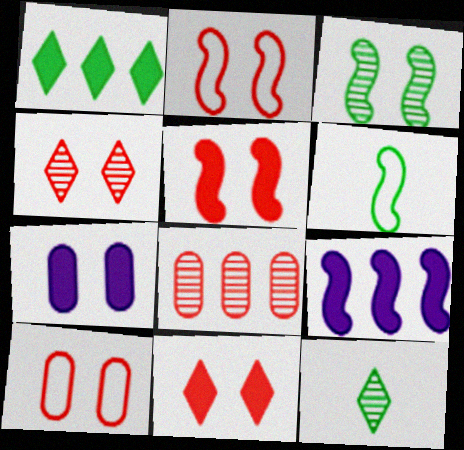[[4, 5, 10], 
[9, 10, 12]]